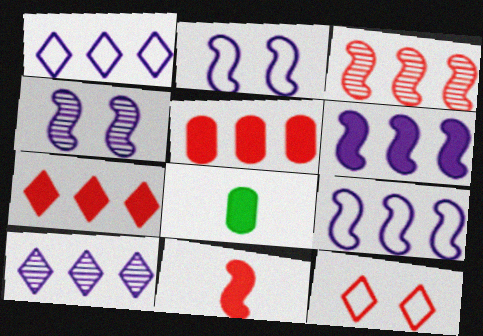[]